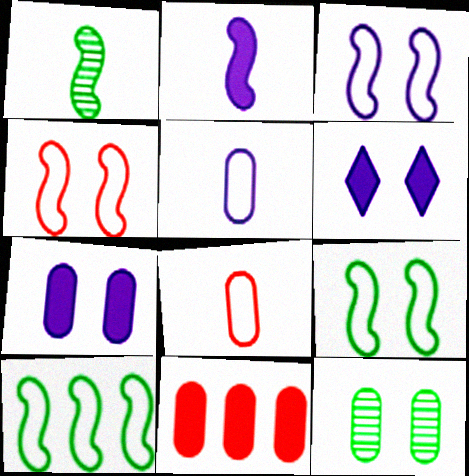[[3, 4, 9], 
[4, 6, 12], 
[5, 11, 12]]